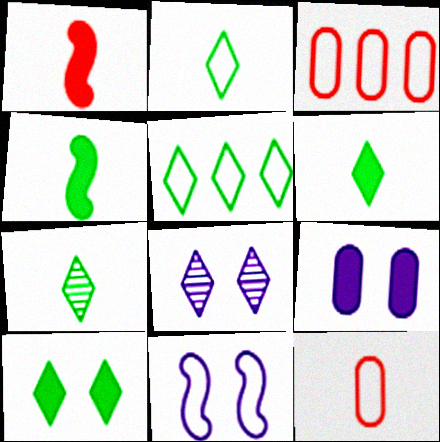[[2, 3, 11], 
[2, 6, 7], 
[3, 4, 8], 
[5, 7, 10], 
[5, 11, 12], 
[8, 9, 11]]